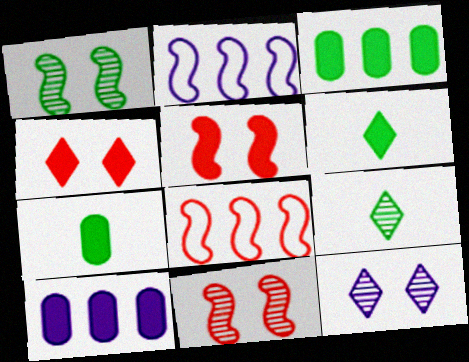[[5, 6, 10], 
[7, 8, 12]]